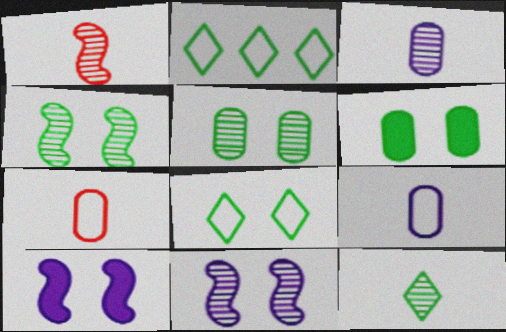[[1, 3, 12], 
[4, 6, 8]]